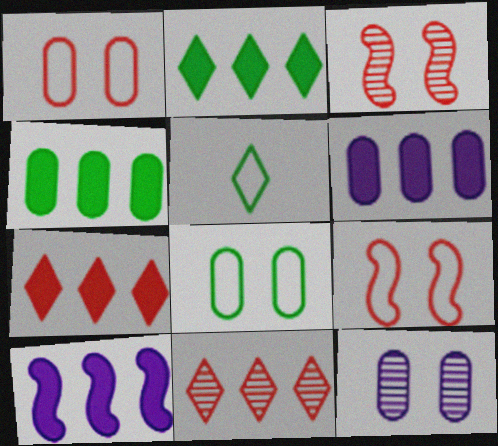[[3, 5, 6], 
[4, 7, 10]]